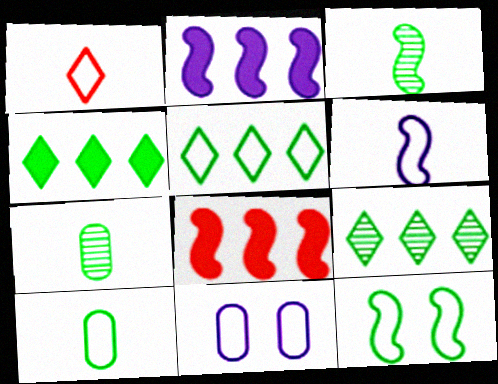[[1, 6, 10], 
[4, 5, 9], 
[4, 7, 12], 
[5, 10, 12]]